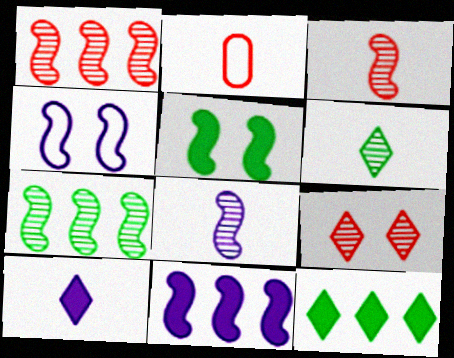[[4, 8, 11]]